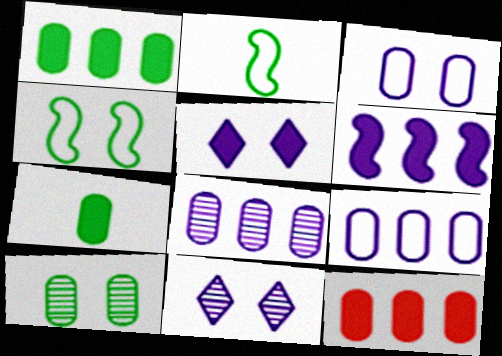[[2, 11, 12]]